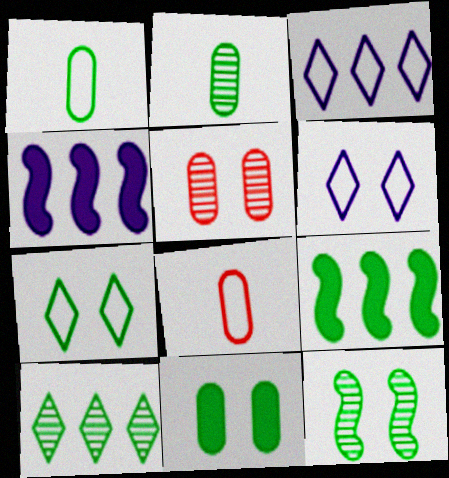[[2, 7, 9], 
[2, 10, 12], 
[7, 11, 12]]